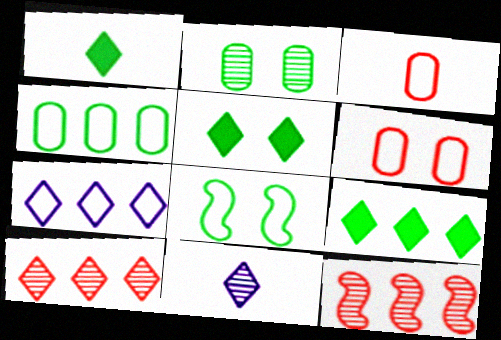[[1, 5, 9], 
[2, 5, 8], 
[2, 11, 12], 
[3, 7, 8], 
[7, 9, 10]]